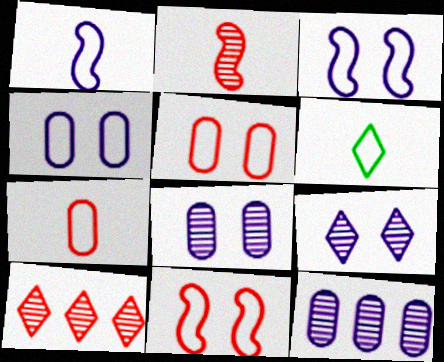[[1, 6, 7]]